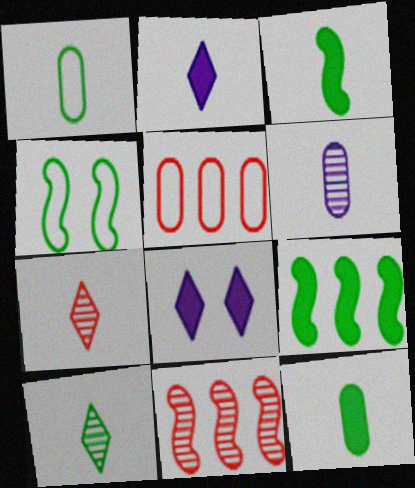[[1, 3, 10], 
[1, 8, 11]]